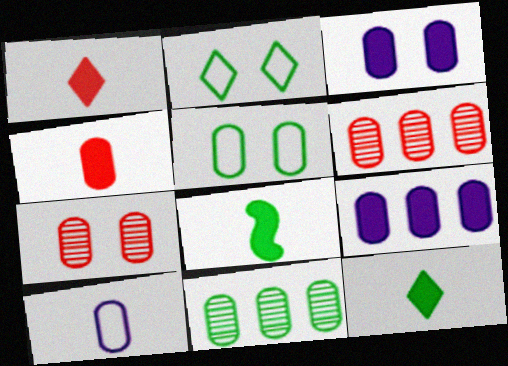[[2, 8, 11], 
[3, 5, 7]]